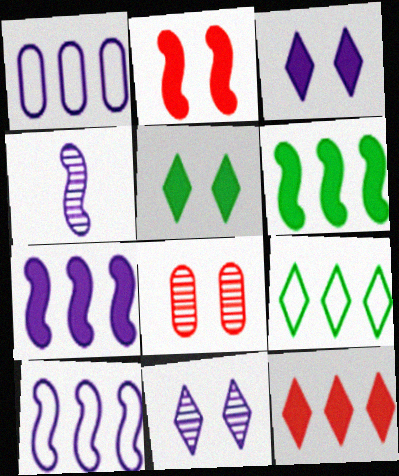[[1, 3, 4]]